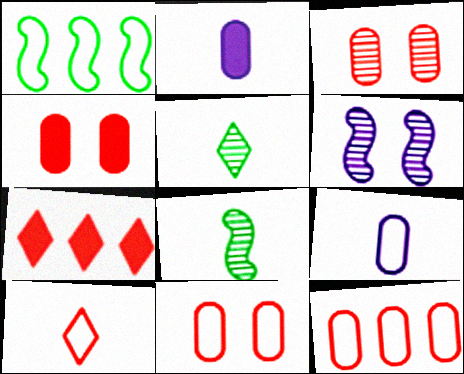[[2, 8, 10], 
[3, 4, 11]]